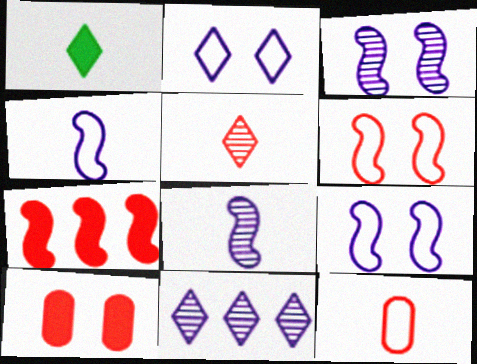[[1, 8, 12]]